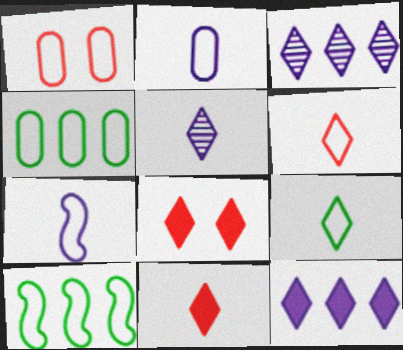[[1, 2, 4], 
[3, 8, 9], 
[5, 9, 11]]